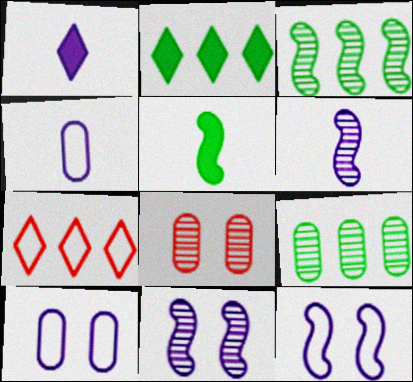[[1, 4, 6]]